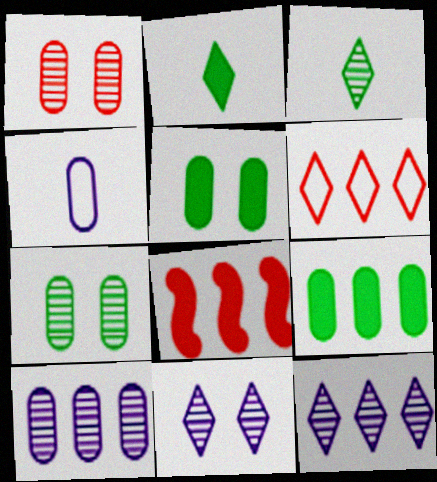[[1, 4, 9], 
[2, 6, 11]]